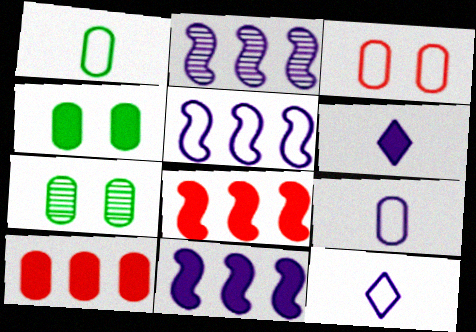[[2, 5, 11], 
[4, 6, 8], 
[7, 8, 12], 
[7, 9, 10]]